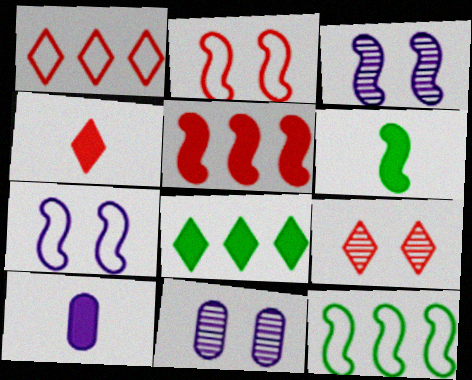[[1, 4, 9], 
[1, 6, 11], 
[4, 6, 10], 
[4, 11, 12], 
[9, 10, 12]]